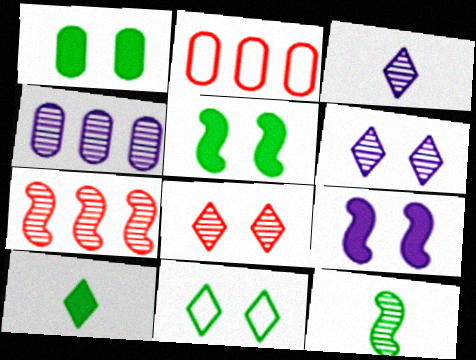[[2, 3, 5], 
[4, 8, 12]]